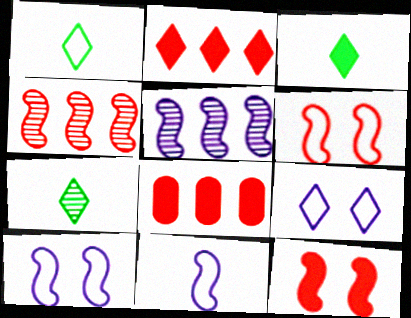[[1, 3, 7], 
[2, 7, 9], 
[7, 8, 10]]